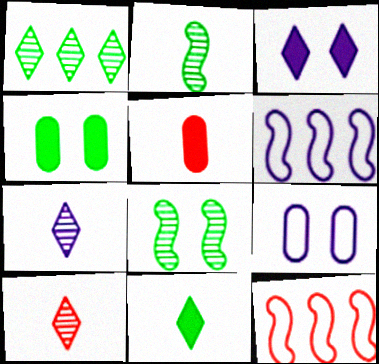[[4, 6, 10], 
[4, 7, 12]]